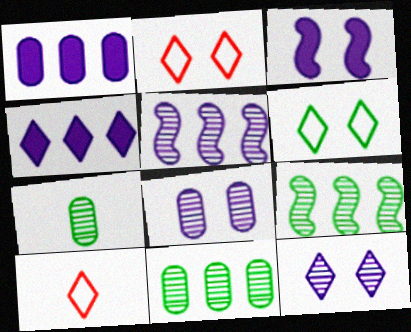[[3, 10, 11]]